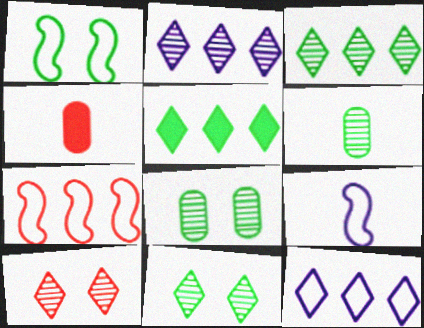[[1, 2, 4], 
[1, 5, 6], 
[1, 7, 9], 
[4, 7, 10]]